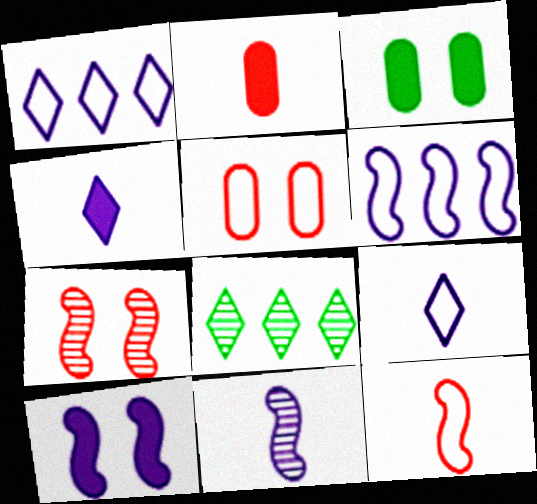[[6, 10, 11]]